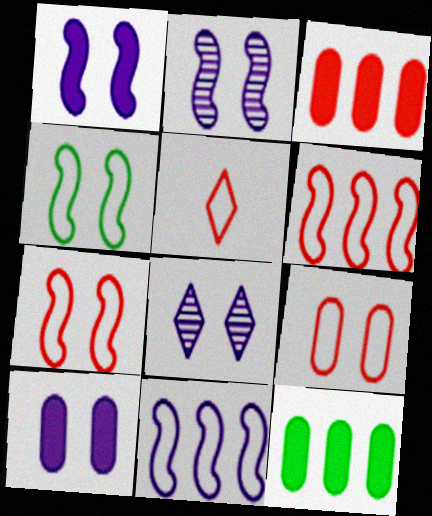[[2, 5, 12], 
[5, 6, 9]]